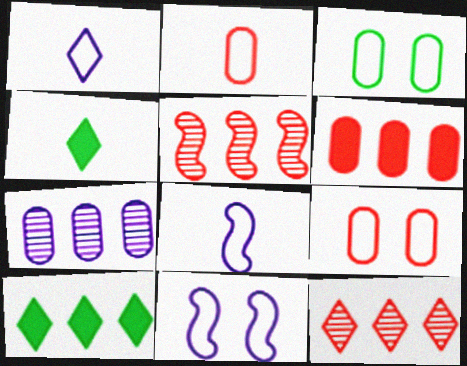[]